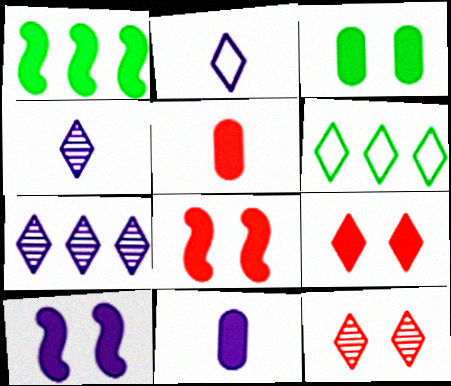[[1, 9, 11], 
[3, 9, 10], 
[4, 6, 9]]